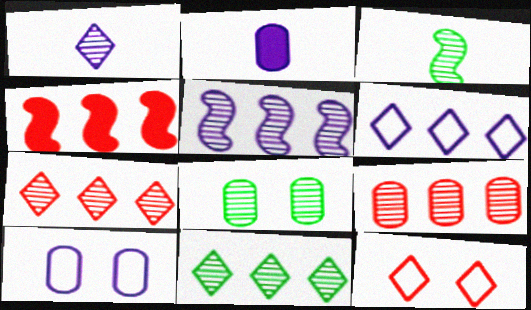[[3, 8, 11], 
[5, 9, 11]]